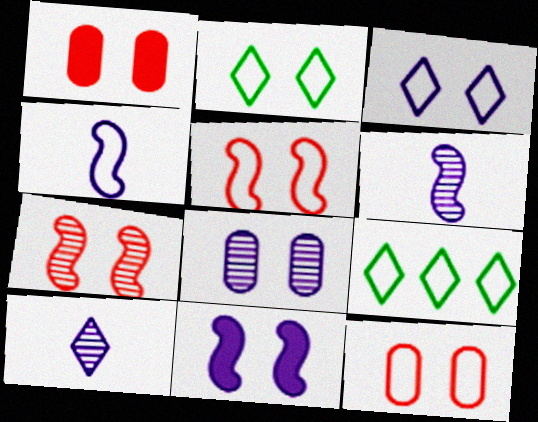[[1, 6, 9], 
[3, 8, 11], 
[4, 9, 12]]